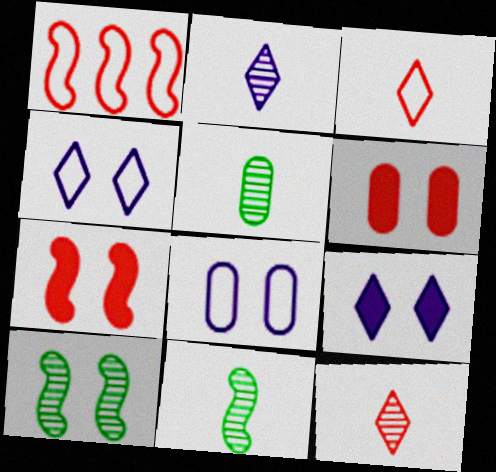[[1, 5, 9], 
[1, 6, 12], 
[4, 6, 10]]